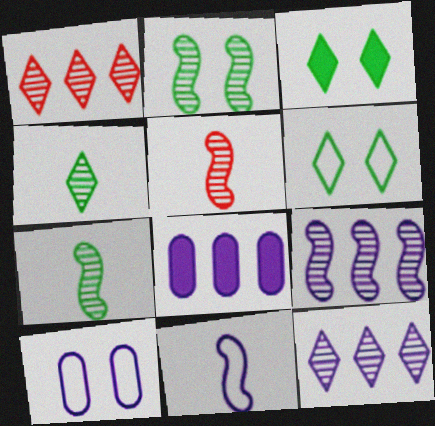[[2, 5, 9], 
[5, 6, 8]]